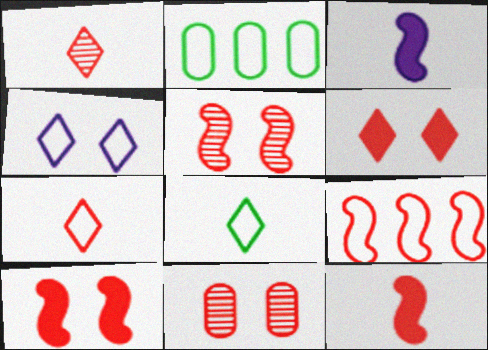[[5, 9, 12]]